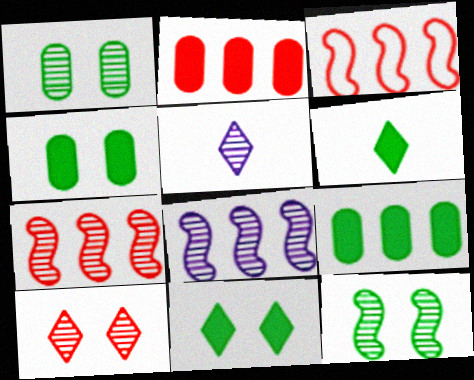[[1, 5, 7], 
[3, 4, 5]]